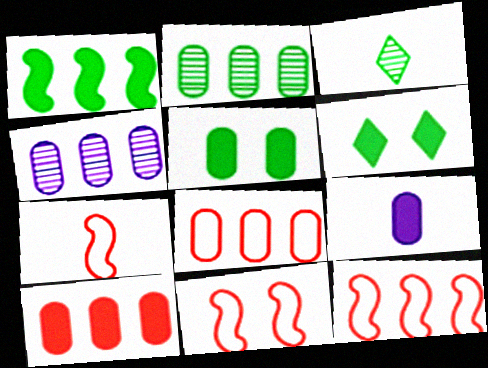[[3, 7, 9], 
[4, 6, 7], 
[5, 9, 10], 
[7, 11, 12]]